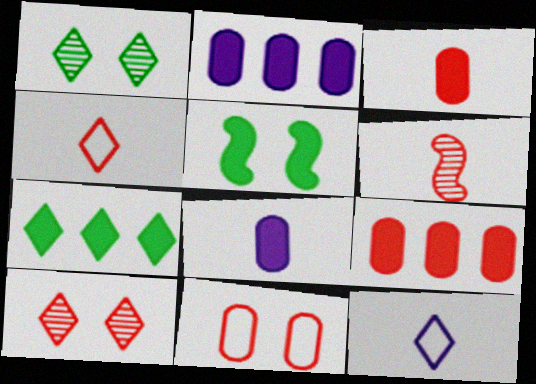[[3, 4, 6], 
[7, 10, 12]]